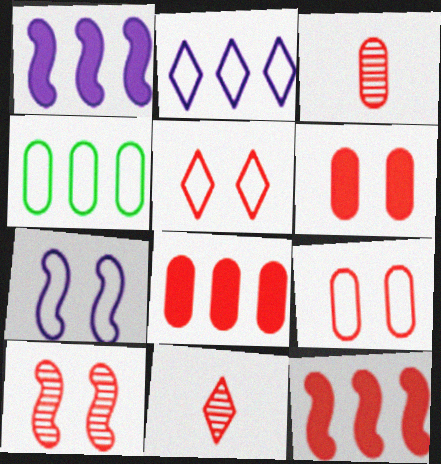[[3, 5, 12], 
[3, 8, 9], 
[5, 6, 10], 
[9, 11, 12]]